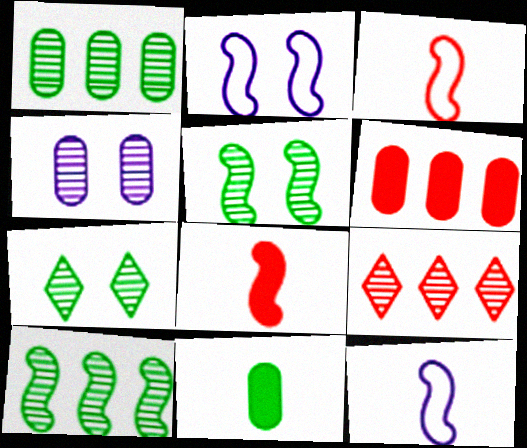[[2, 8, 10], 
[2, 9, 11], 
[6, 7, 12]]